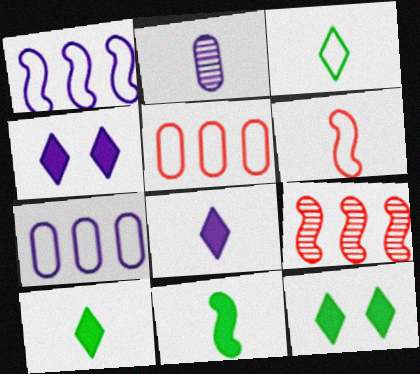[[1, 2, 4], 
[2, 6, 10]]